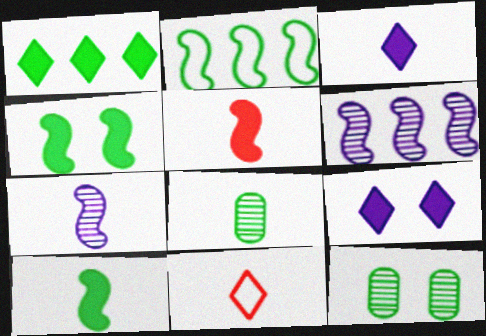[]